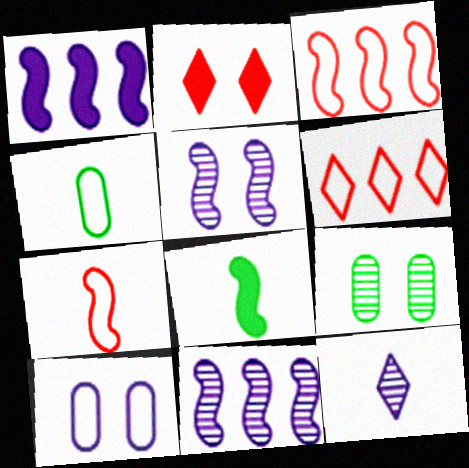[[1, 10, 12], 
[2, 4, 11], 
[3, 5, 8]]